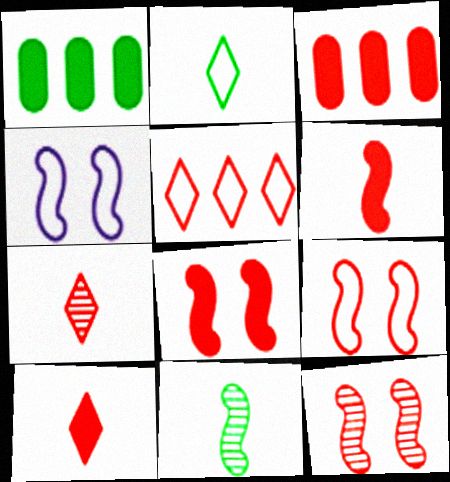[[1, 4, 7], 
[3, 7, 9], 
[3, 8, 10], 
[8, 9, 12]]